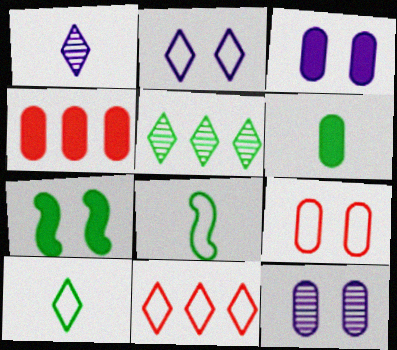[[2, 10, 11], 
[3, 4, 6]]